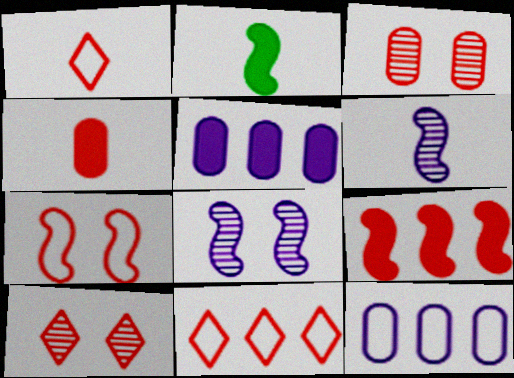[[1, 3, 9], 
[2, 10, 12]]